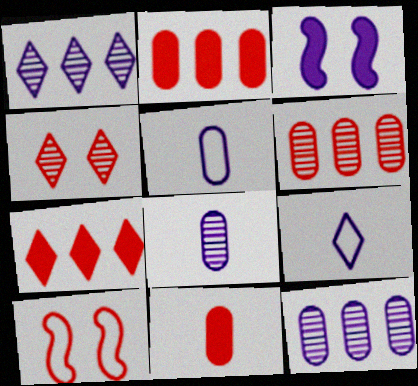[[1, 3, 5], 
[3, 9, 12]]